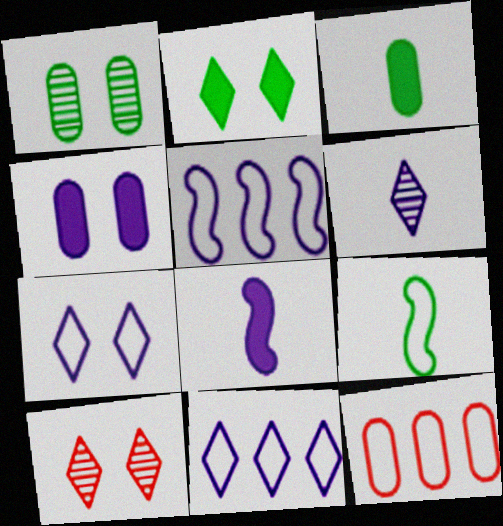[[2, 7, 10], 
[3, 5, 10], 
[4, 5, 6], 
[7, 9, 12]]